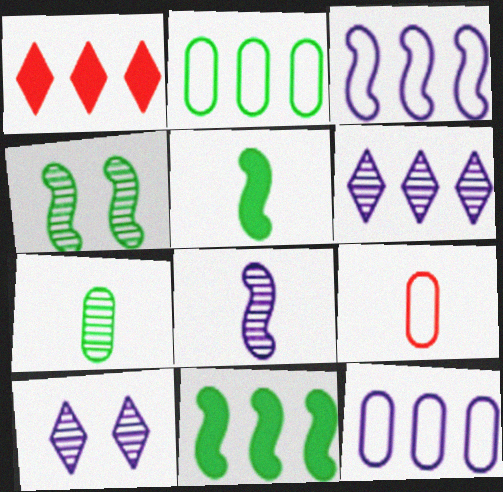[[9, 10, 11]]